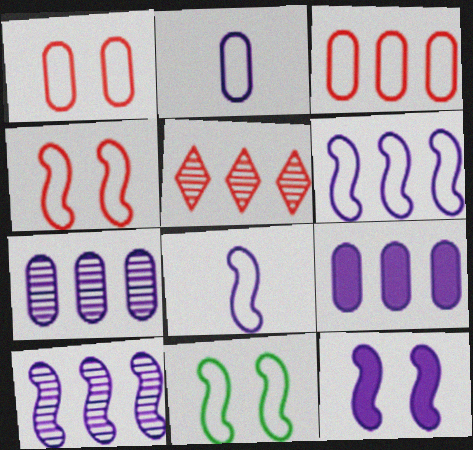[[8, 10, 12]]